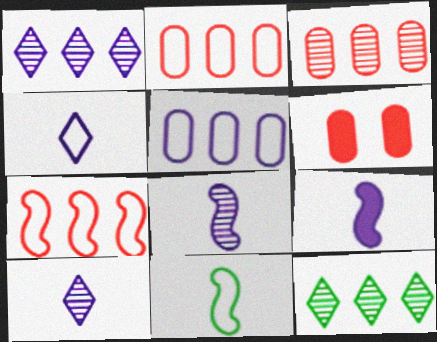[[1, 6, 11]]